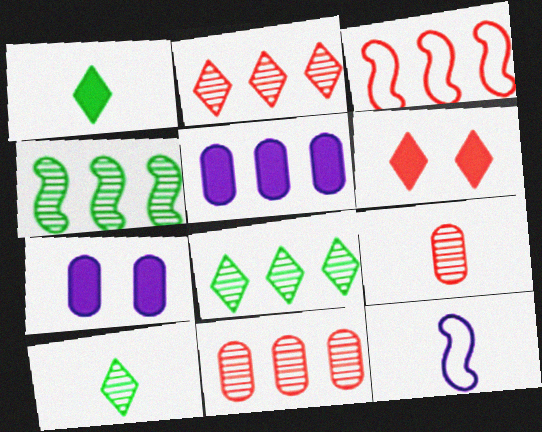[[1, 9, 12], 
[3, 5, 8], 
[3, 6, 9], 
[3, 7, 10]]